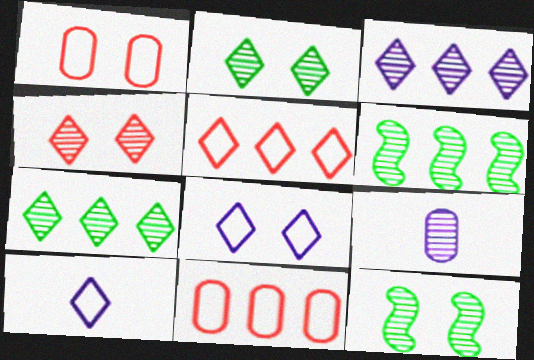[[4, 6, 9]]